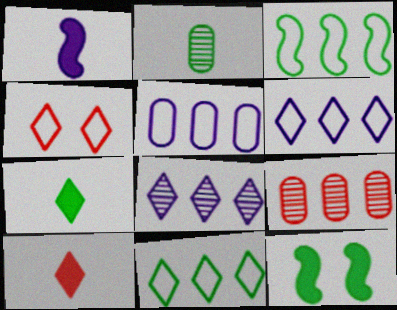[[2, 11, 12], 
[4, 7, 8]]